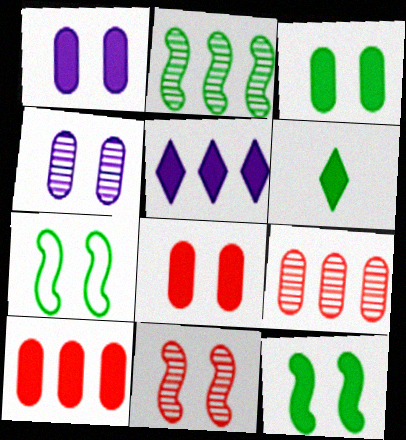[[1, 3, 8]]